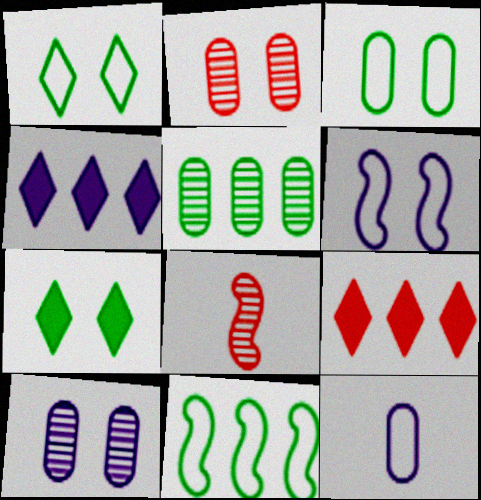[[2, 6, 7], 
[3, 4, 8]]